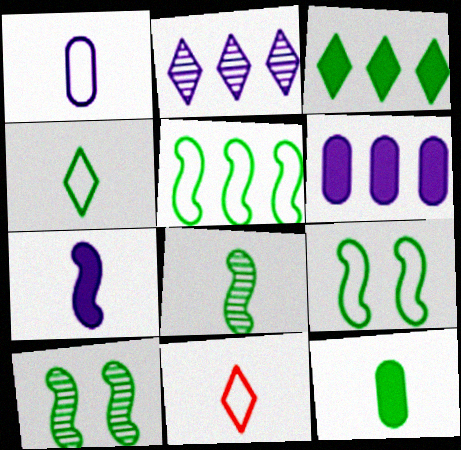[[4, 8, 12], 
[6, 10, 11]]